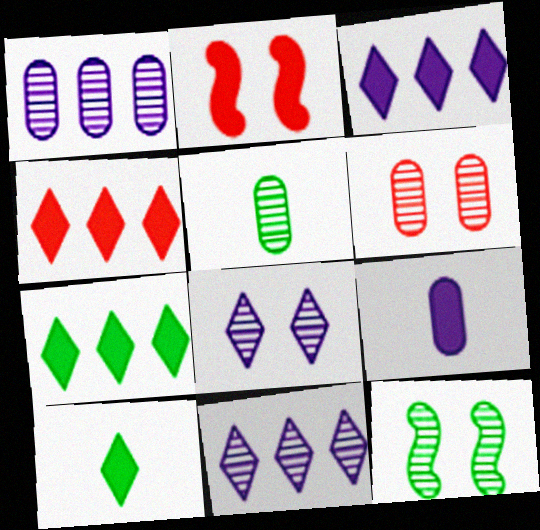[[1, 5, 6], 
[2, 7, 9], 
[3, 4, 7], 
[6, 8, 12]]